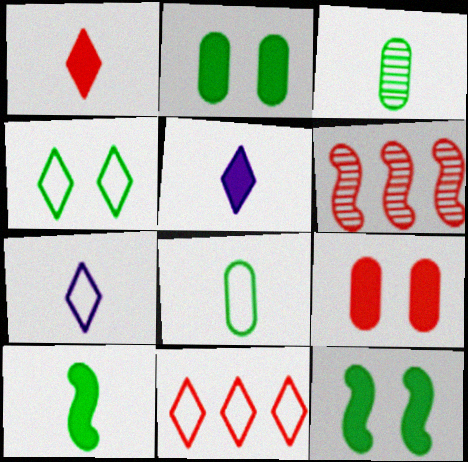[[2, 6, 7], 
[4, 7, 11]]